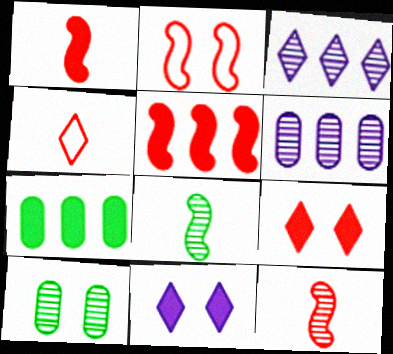[[1, 7, 11], 
[2, 5, 12], 
[2, 10, 11], 
[3, 10, 12]]